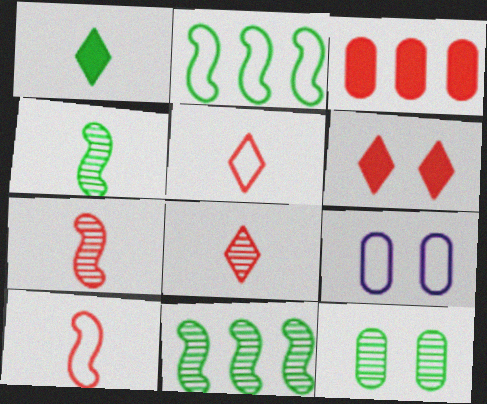[[1, 2, 12], 
[2, 5, 9]]